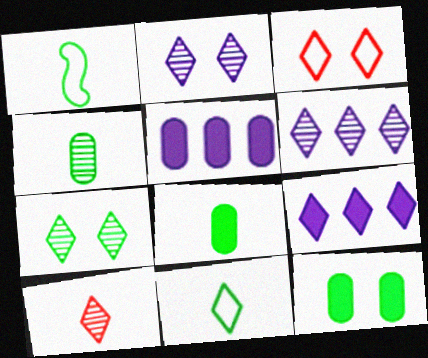[[6, 7, 10]]